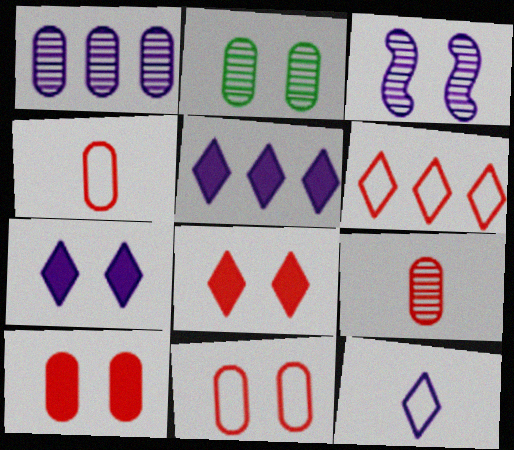[[1, 2, 9]]